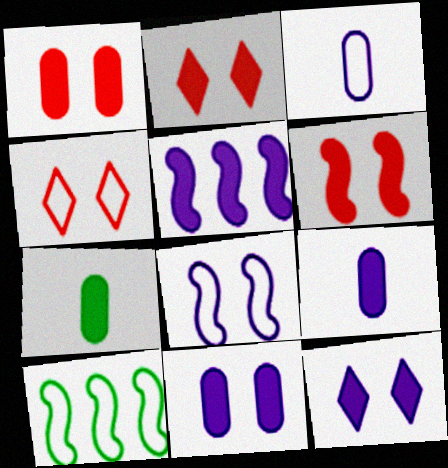[[1, 2, 6], 
[2, 5, 7], 
[3, 4, 10], 
[5, 9, 12]]